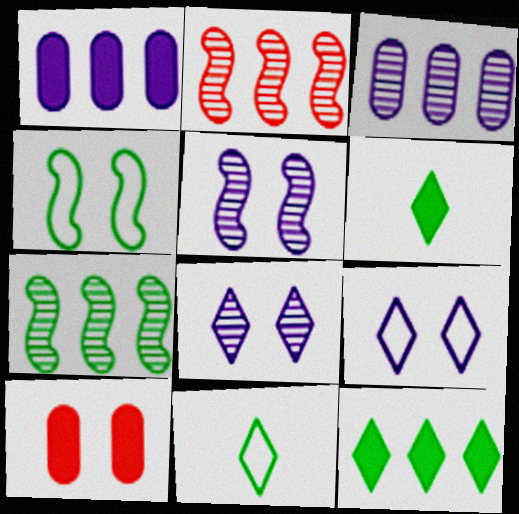[[4, 8, 10]]